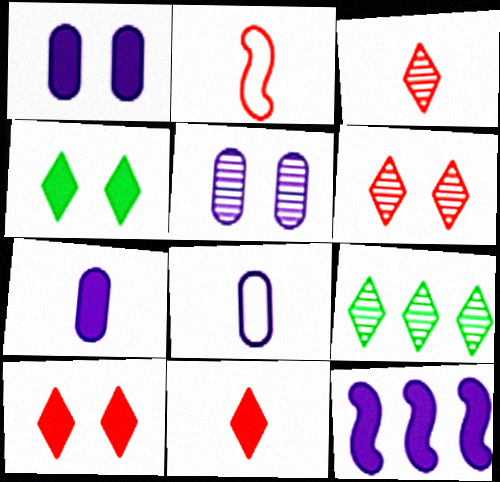[[1, 2, 9]]